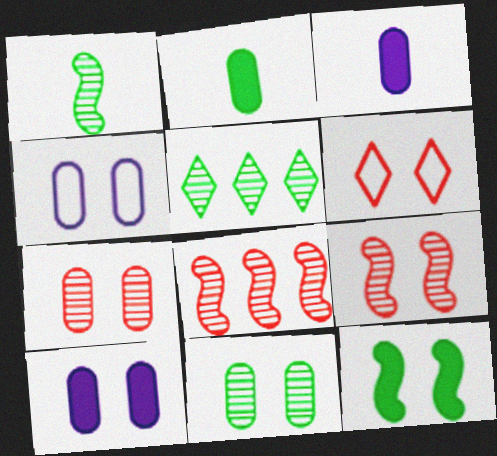[[1, 5, 11]]